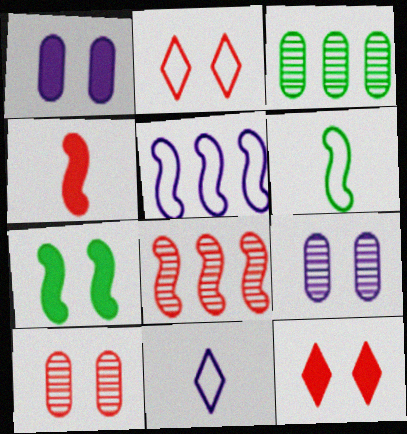[[1, 7, 12], 
[2, 7, 9]]